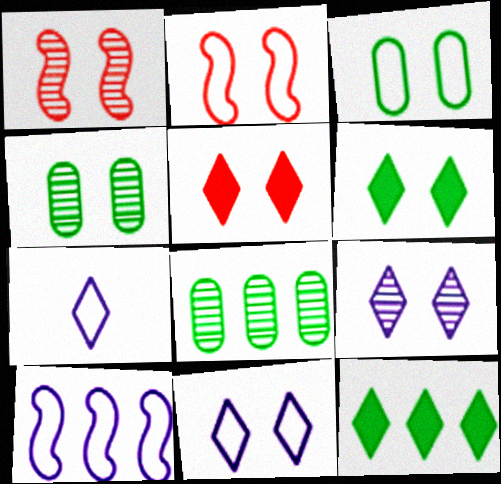[[1, 4, 9], 
[2, 3, 11]]